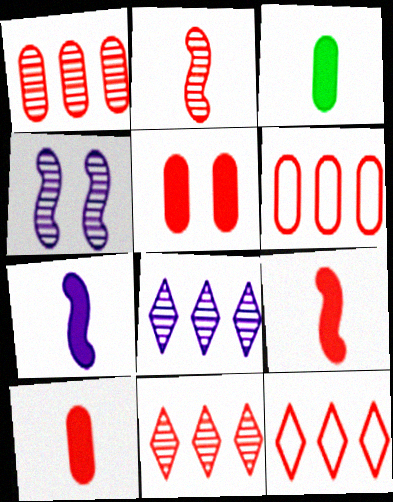[[2, 5, 12], 
[3, 4, 12]]